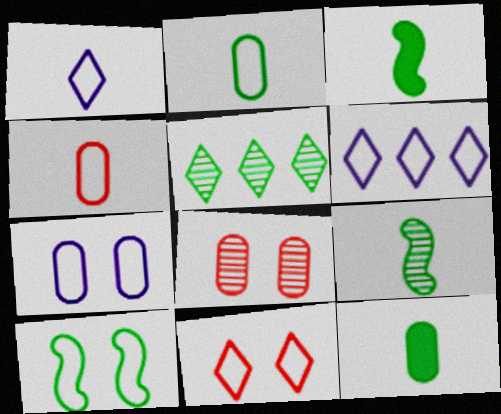[[3, 6, 8], 
[4, 6, 10], 
[5, 10, 12], 
[7, 10, 11]]